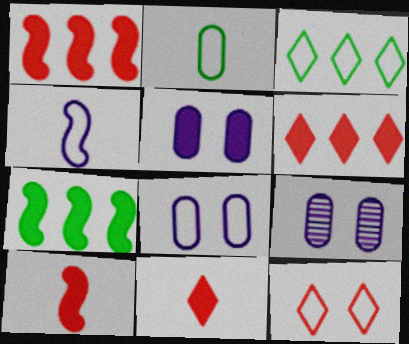[[3, 9, 10], 
[5, 7, 11], 
[5, 8, 9]]